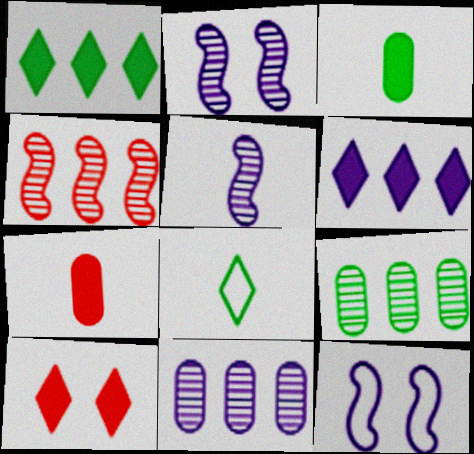[[5, 7, 8]]